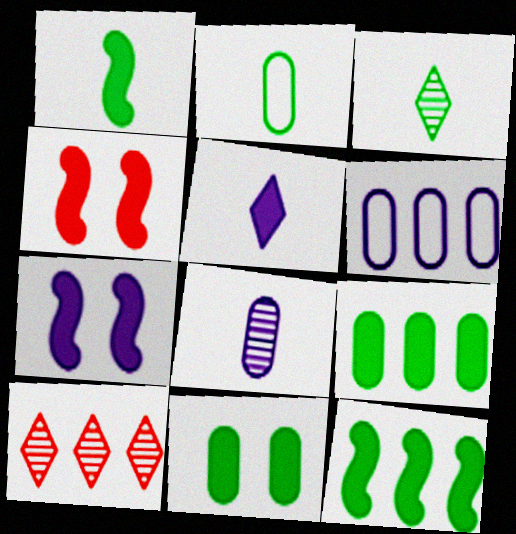[[1, 2, 3], 
[2, 7, 10], 
[3, 4, 6], 
[4, 5, 9], 
[6, 10, 12]]